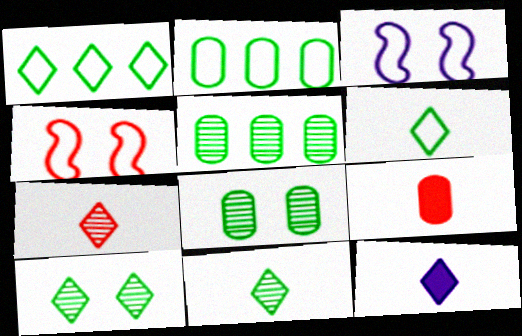[[4, 5, 12], 
[6, 7, 12]]